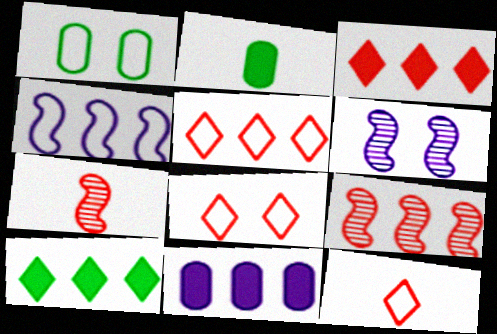[[1, 4, 12], 
[2, 5, 6], 
[5, 8, 12]]